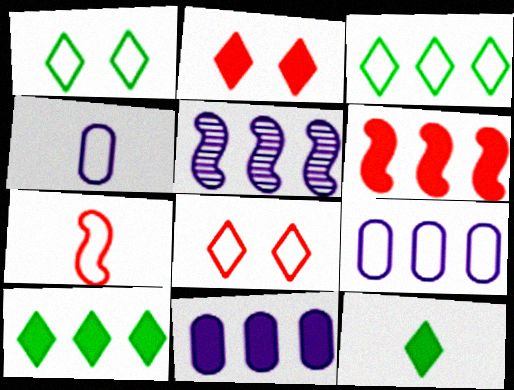[[1, 7, 9], 
[6, 10, 11]]